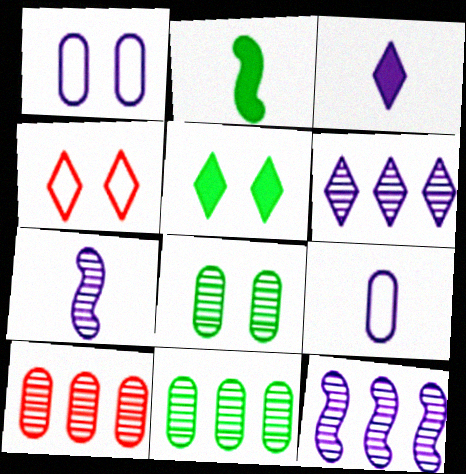[[1, 3, 12], 
[3, 7, 9]]